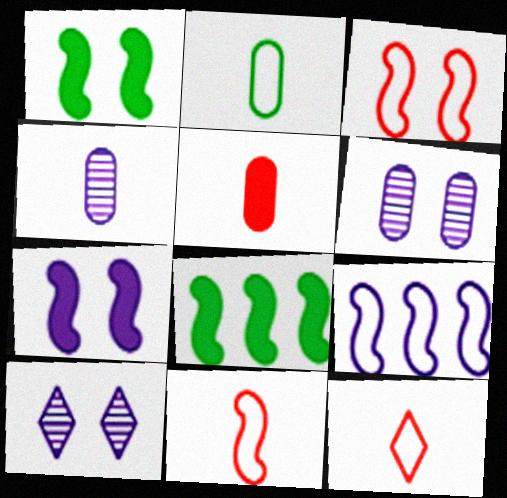[[2, 4, 5], 
[6, 8, 12]]